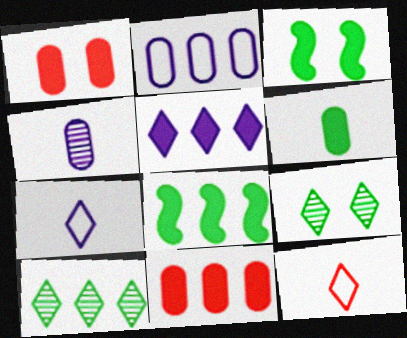[[5, 8, 11], 
[5, 9, 12]]